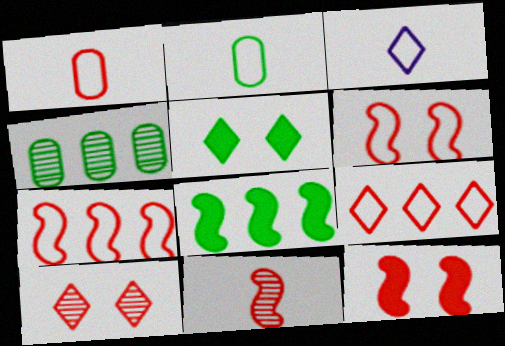[[1, 6, 9], 
[3, 4, 12], 
[7, 11, 12]]